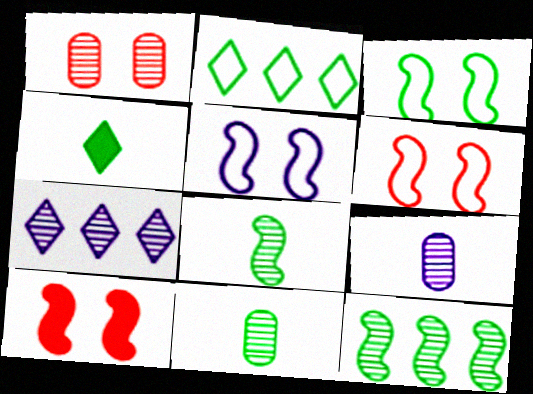[[1, 7, 8], 
[2, 9, 10], 
[3, 5, 6]]